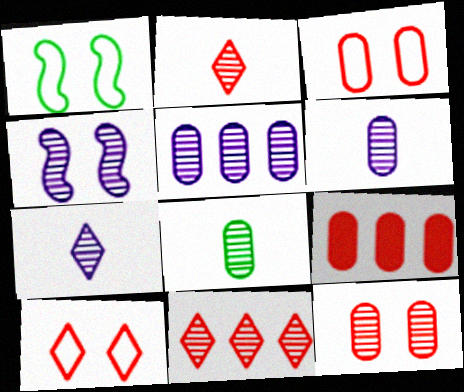[[1, 7, 9], 
[4, 5, 7], 
[4, 8, 11], 
[5, 8, 12]]